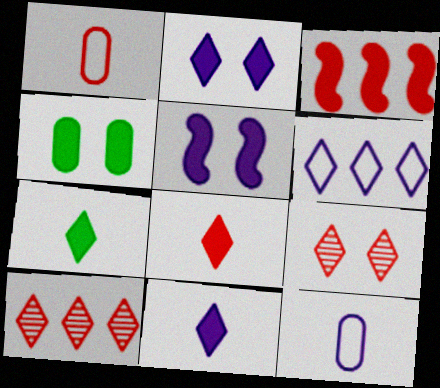[[1, 3, 9], 
[3, 4, 11], 
[6, 7, 9], 
[7, 8, 11]]